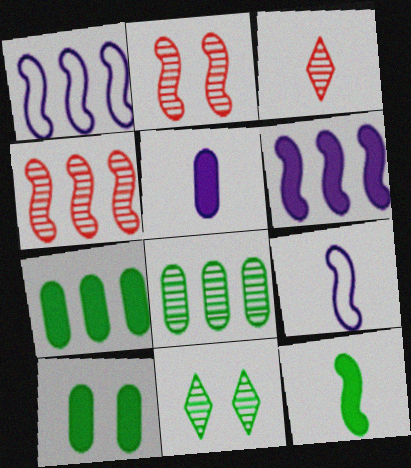[[1, 2, 12], 
[1, 3, 10]]